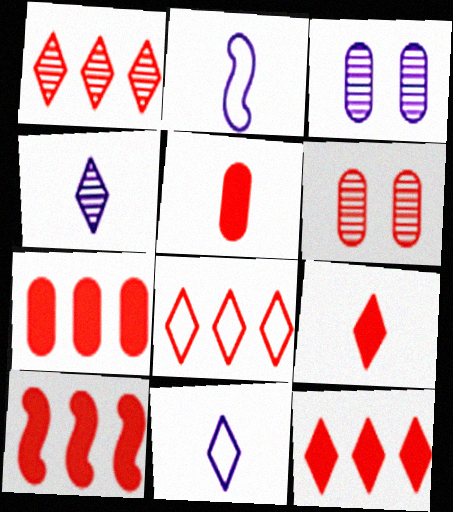[[1, 8, 12], 
[7, 10, 12]]